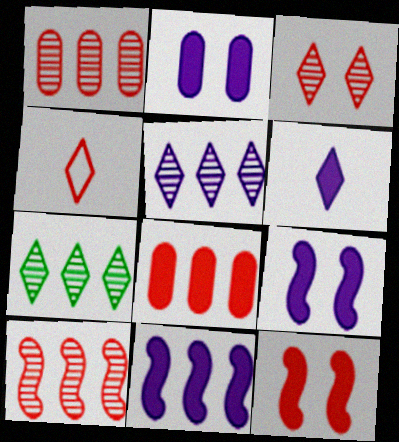[[1, 4, 12], 
[2, 6, 11]]